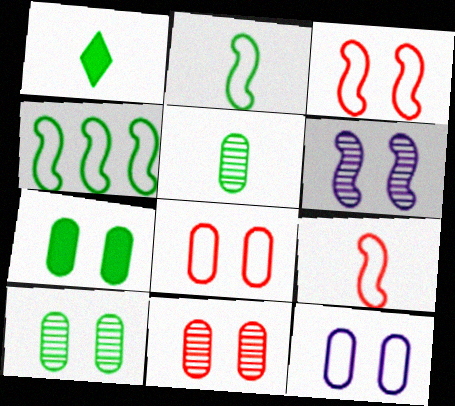[[1, 2, 5], 
[1, 4, 10], 
[7, 11, 12]]